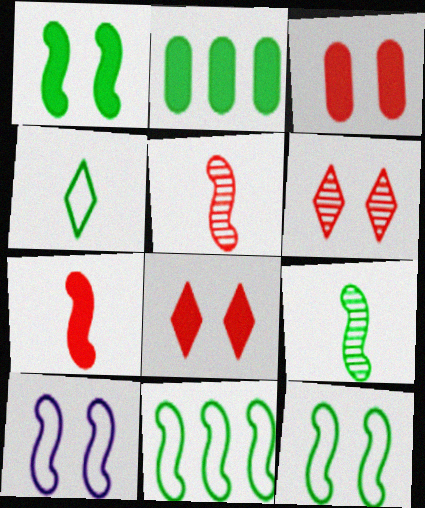[[1, 9, 11]]